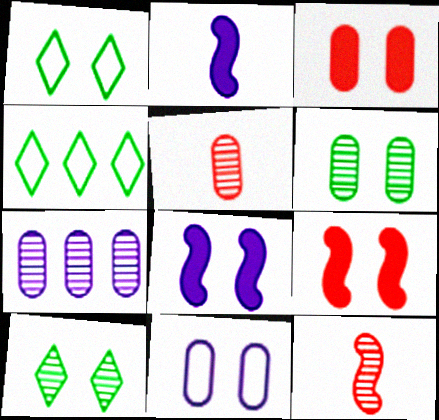[[3, 6, 11], 
[4, 5, 8], 
[5, 6, 7], 
[7, 10, 12], 
[9, 10, 11]]